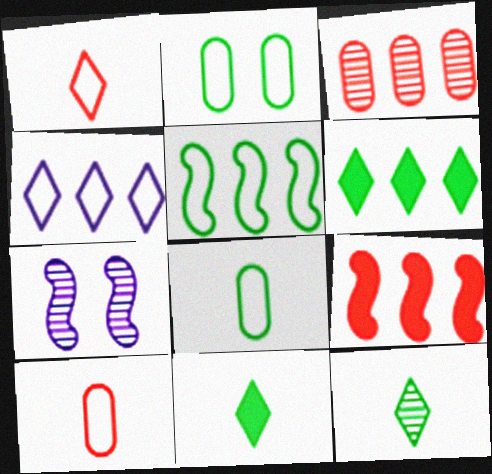[[3, 7, 12], 
[6, 7, 10]]